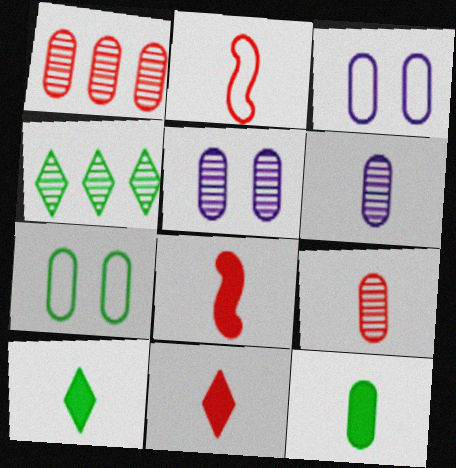[[1, 3, 12], 
[2, 6, 10], 
[2, 9, 11], 
[3, 4, 8]]